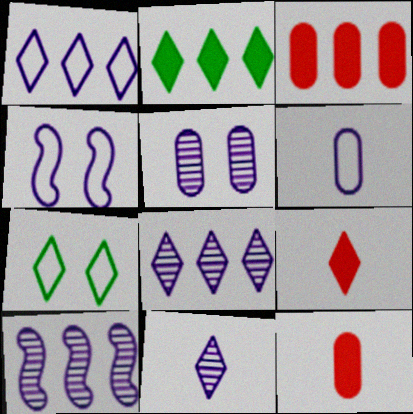[[1, 4, 6], 
[5, 10, 11], 
[7, 8, 9], 
[7, 10, 12]]